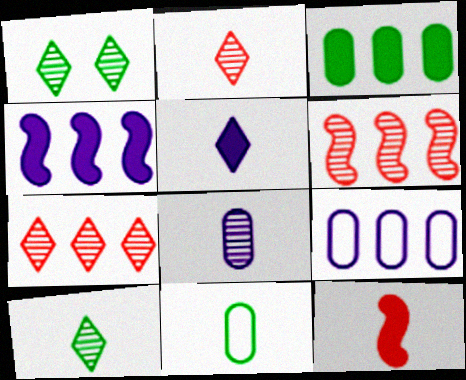[[1, 6, 8], 
[1, 9, 12]]